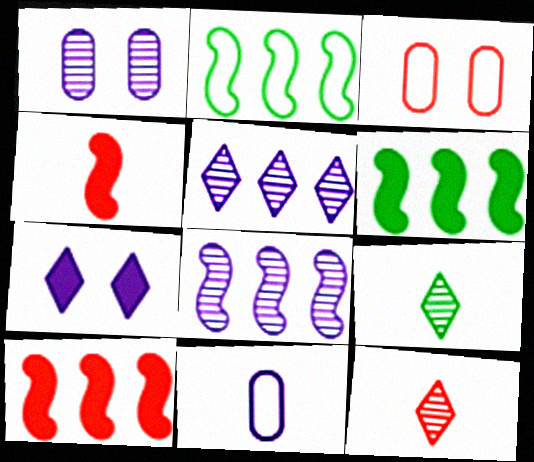[[2, 8, 10], 
[3, 10, 12], 
[4, 9, 11], 
[7, 8, 11]]